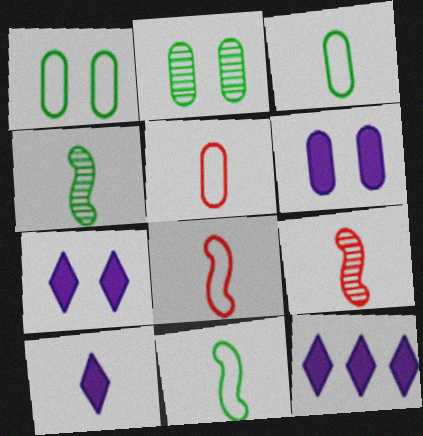[[1, 9, 12], 
[2, 8, 12], 
[3, 9, 10], 
[4, 5, 10], 
[7, 10, 12]]